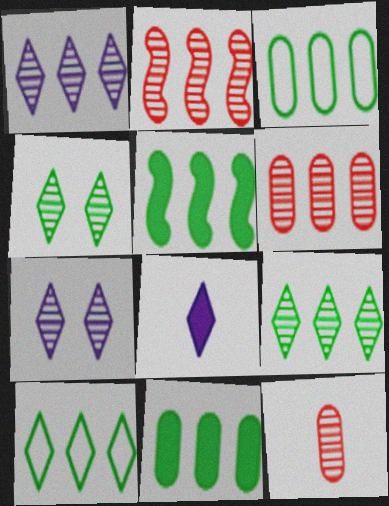[[3, 5, 9]]